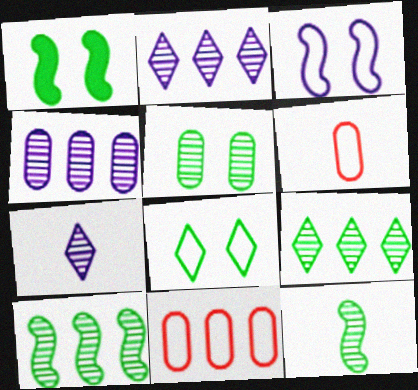[[1, 2, 6], 
[1, 5, 8], 
[1, 7, 11], 
[5, 9, 12]]